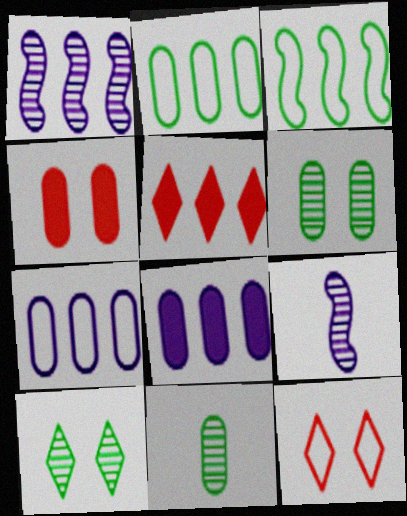[[1, 2, 5], 
[4, 7, 11]]